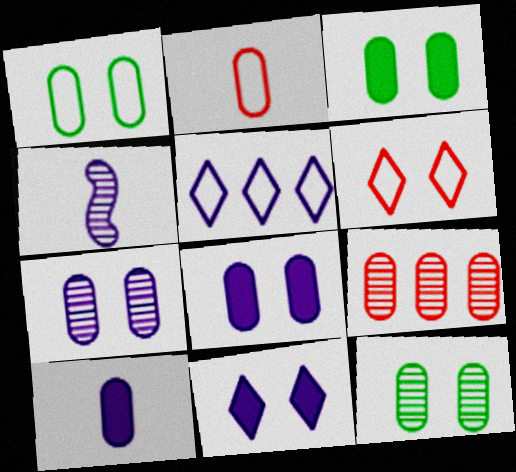[[1, 3, 12], 
[1, 9, 10], 
[4, 5, 8]]